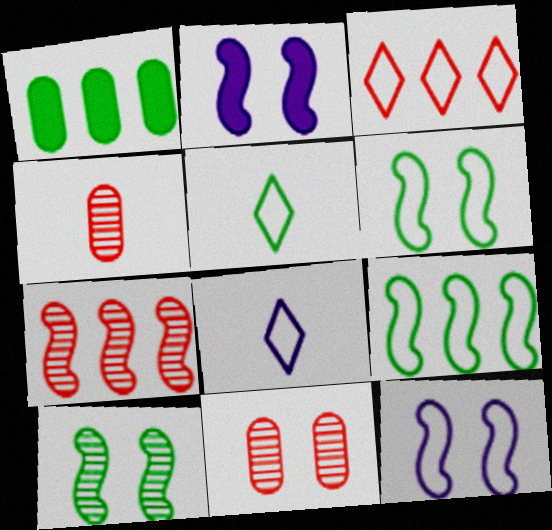[[1, 5, 10]]